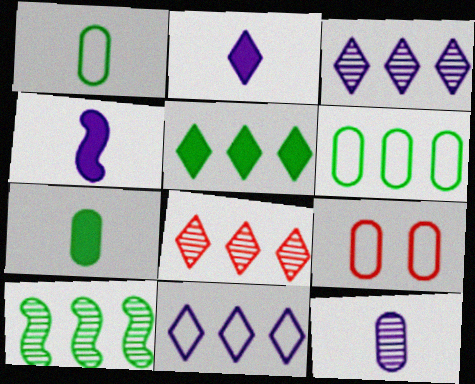[[2, 9, 10], 
[5, 6, 10], 
[5, 8, 11]]